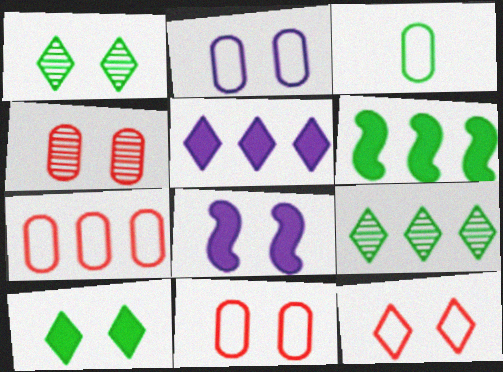[[1, 3, 6], 
[1, 8, 11], 
[2, 3, 7]]